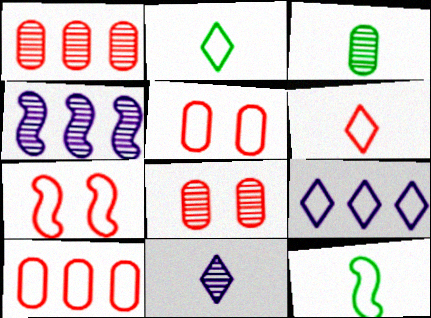[[5, 9, 12], 
[6, 7, 10]]